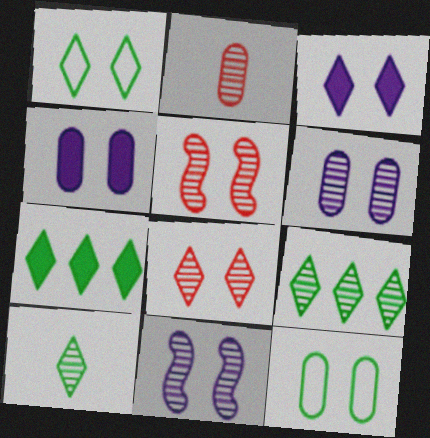[[1, 3, 8], 
[1, 4, 5], 
[1, 7, 10], 
[2, 9, 11], 
[3, 5, 12]]